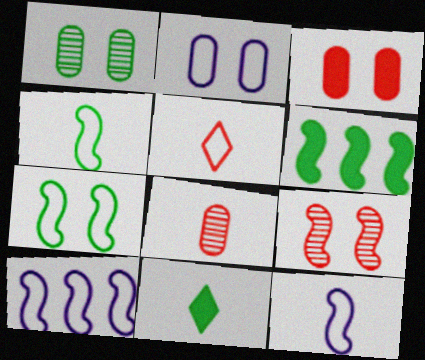[[1, 2, 3], 
[6, 9, 12], 
[8, 11, 12]]